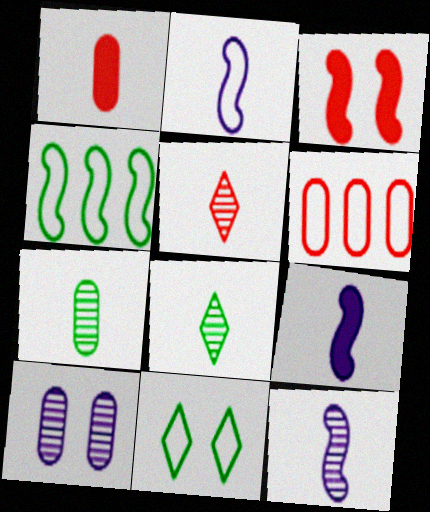[[1, 2, 8], 
[2, 6, 11], 
[2, 9, 12], 
[3, 4, 12], 
[3, 5, 6], 
[3, 10, 11], 
[5, 7, 12]]